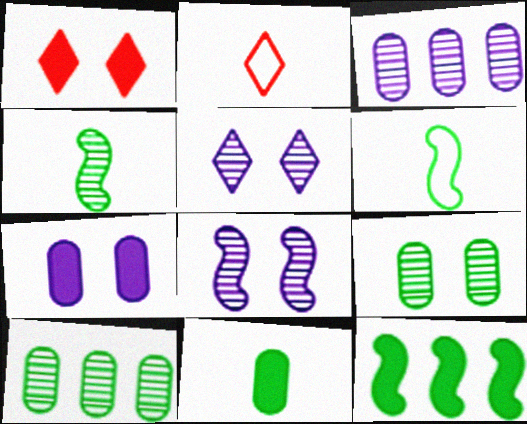[[1, 3, 6]]